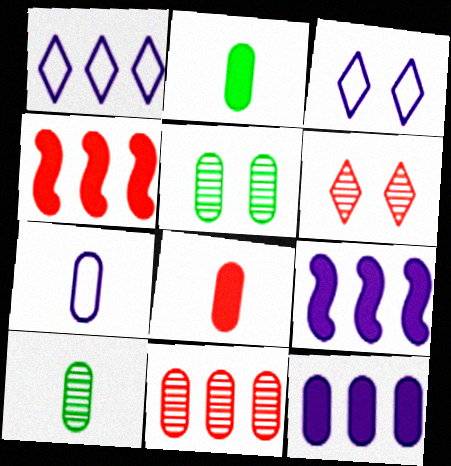[[3, 4, 10], 
[7, 8, 10]]